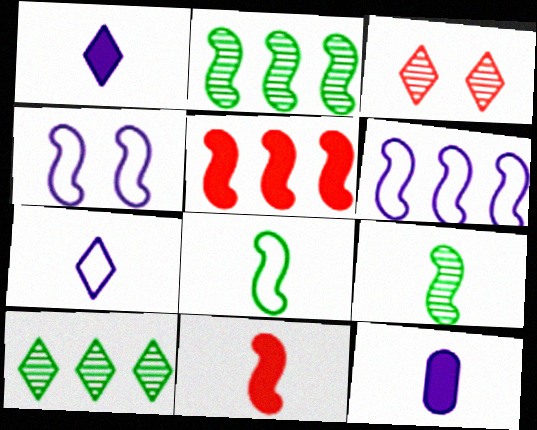[[2, 4, 11], 
[2, 5, 6], 
[4, 5, 9]]